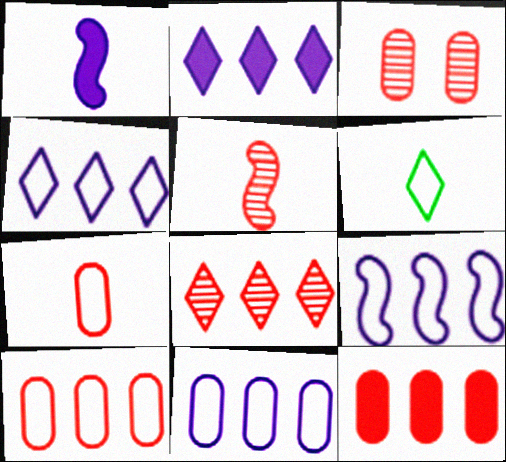[[3, 5, 8], 
[3, 7, 12], 
[4, 9, 11]]